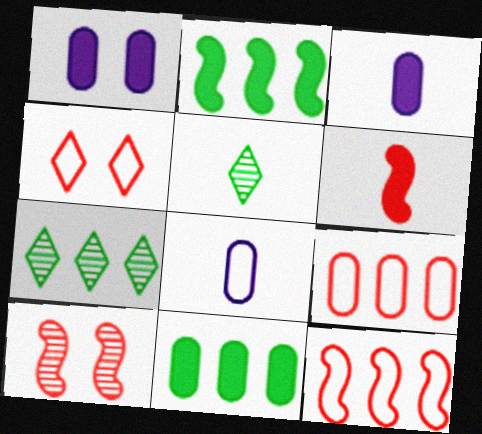[[1, 5, 12], 
[5, 6, 8], 
[6, 10, 12]]